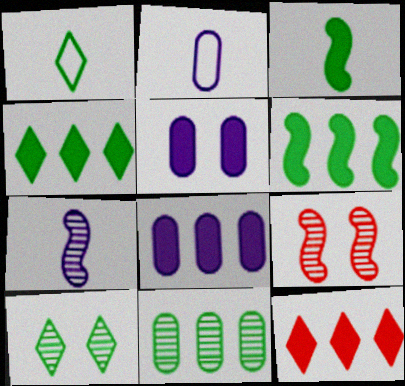[[1, 4, 10], 
[1, 8, 9], 
[2, 4, 9], 
[3, 5, 12], 
[6, 8, 12]]